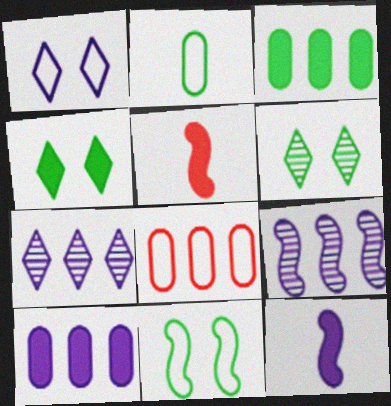[[4, 5, 10], 
[5, 9, 11], 
[6, 8, 12]]